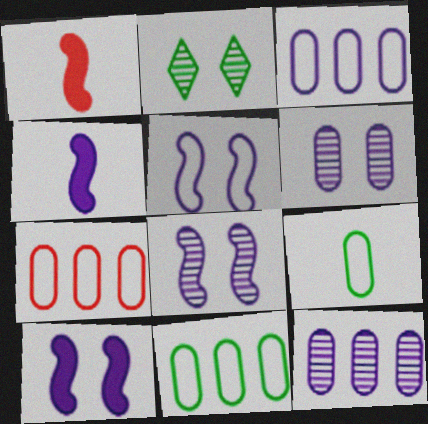[[1, 2, 3], 
[2, 4, 7], 
[3, 7, 11], 
[5, 8, 10]]